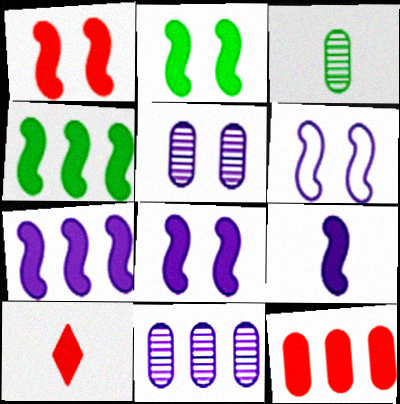[[1, 2, 8], 
[1, 4, 9], 
[1, 10, 12], 
[7, 8, 9]]